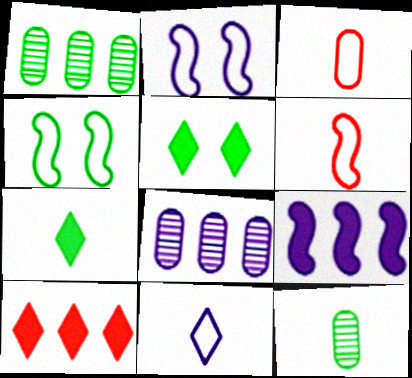[[1, 4, 7], 
[2, 10, 12], 
[5, 6, 8]]